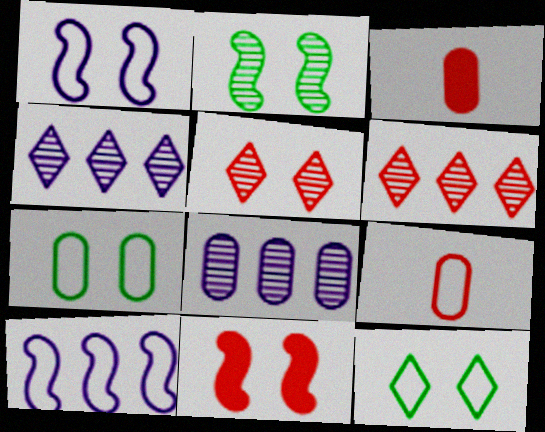[[1, 2, 11], 
[3, 7, 8], 
[6, 9, 11], 
[9, 10, 12]]